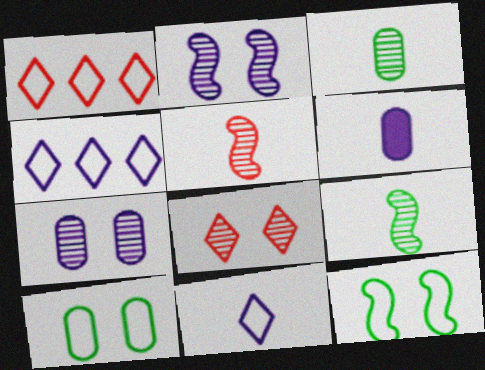[[2, 4, 6]]